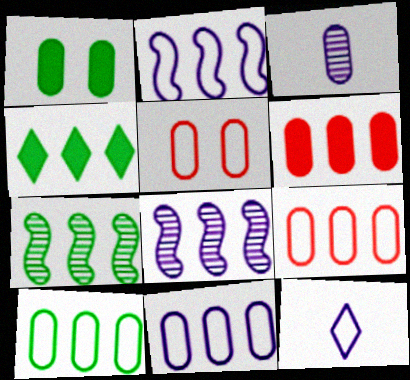[[1, 3, 9], 
[4, 7, 10], 
[4, 8, 9], 
[9, 10, 11]]